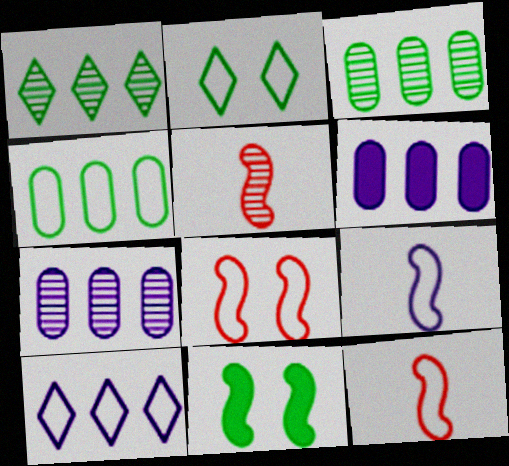[[2, 5, 6]]